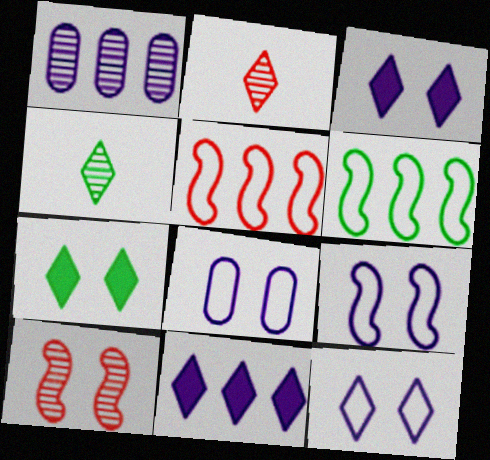[[1, 4, 10], 
[7, 8, 10], 
[8, 9, 12]]